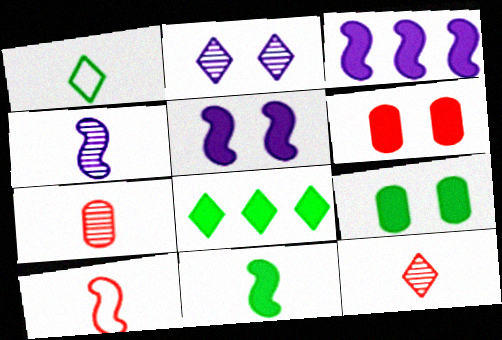[[4, 10, 11], 
[8, 9, 11]]